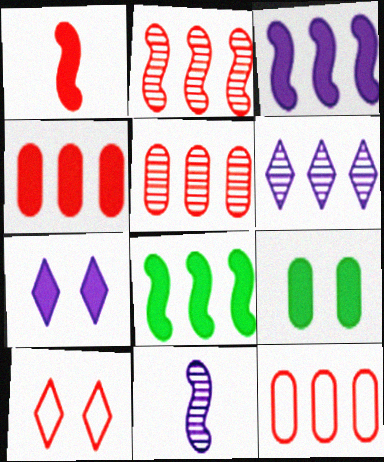[[1, 5, 10], 
[4, 5, 12], 
[6, 8, 12]]